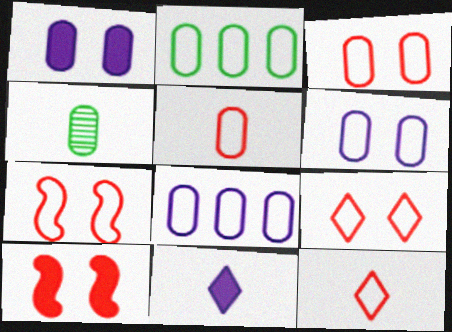[[2, 5, 6], 
[3, 7, 9]]